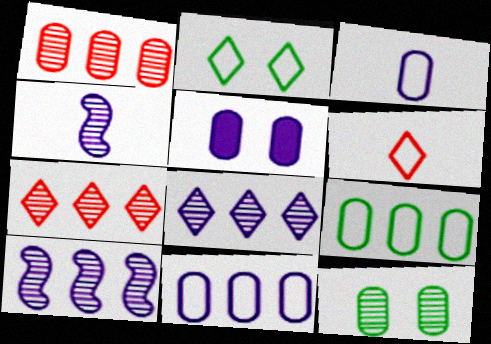[[4, 7, 12]]